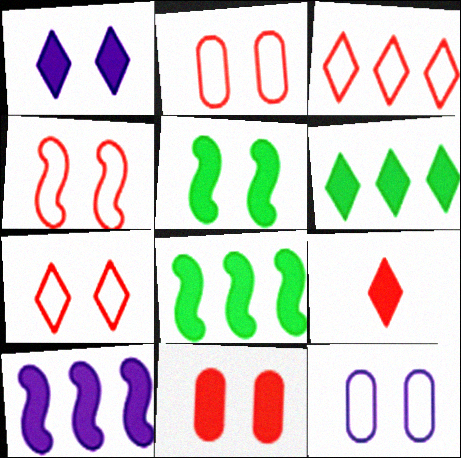[[1, 5, 11], 
[1, 6, 9], 
[2, 4, 7]]